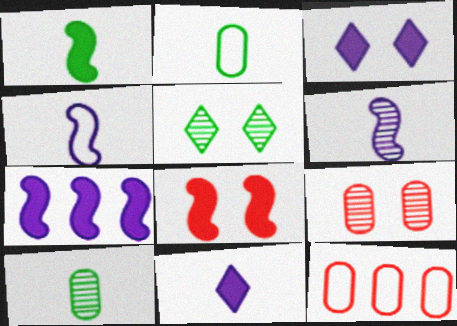[[1, 7, 8]]